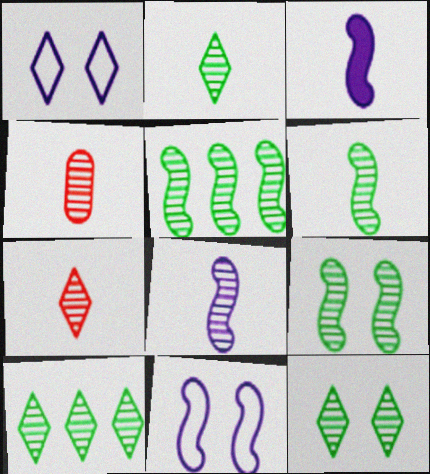[[2, 4, 8], 
[2, 10, 12], 
[5, 6, 9]]